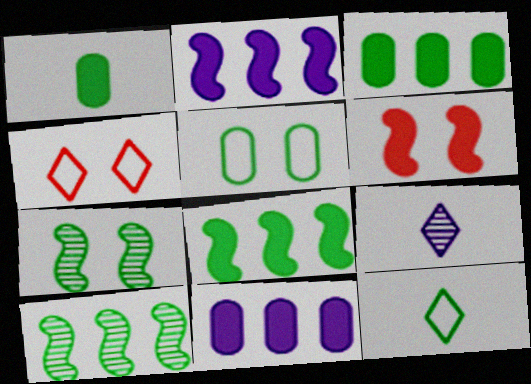[[3, 7, 12]]